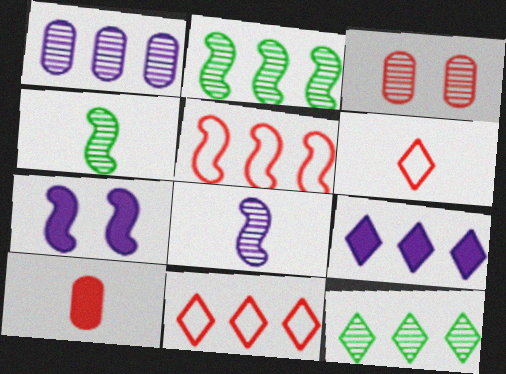[[3, 8, 12], 
[4, 5, 7], 
[9, 11, 12]]